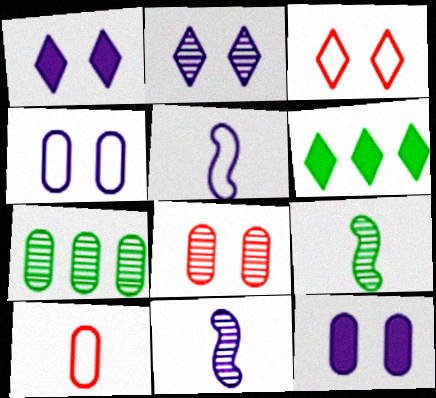[[5, 6, 8], 
[7, 10, 12]]